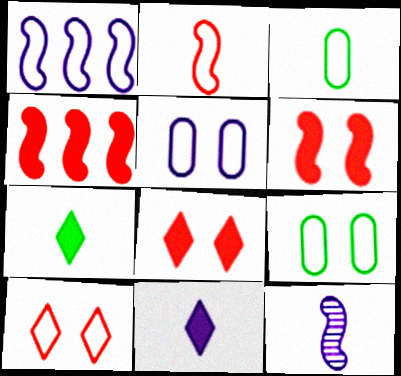[[1, 3, 10]]